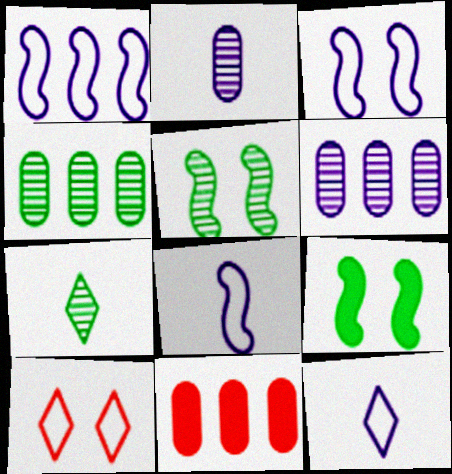[[1, 3, 8], 
[3, 7, 11], 
[4, 5, 7], 
[5, 11, 12]]